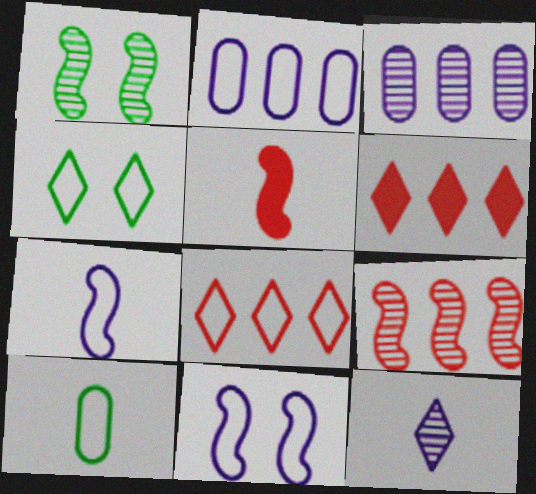[[3, 4, 5], 
[4, 6, 12], 
[5, 10, 12], 
[8, 10, 11]]